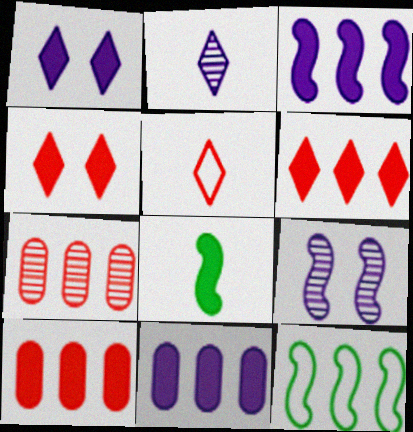[[1, 8, 10], 
[4, 8, 11]]